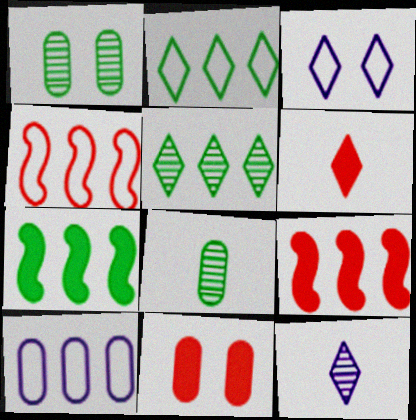[[2, 4, 10], 
[3, 5, 6], 
[3, 8, 9], 
[5, 9, 10], 
[6, 9, 11], 
[8, 10, 11]]